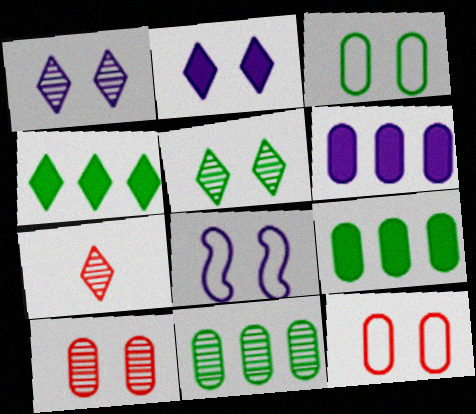[[7, 8, 9]]